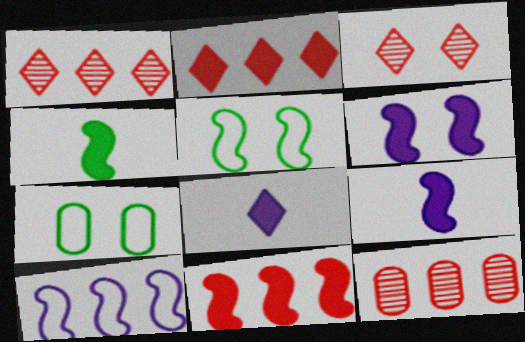[[1, 7, 9], 
[3, 6, 7], 
[4, 6, 11], 
[5, 8, 12]]